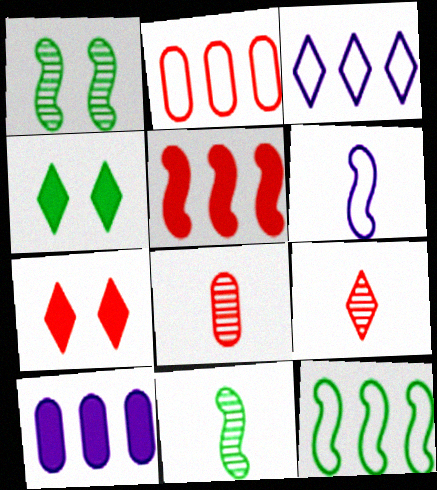[[1, 5, 6], 
[2, 3, 12], 
[3, 4, 9]]